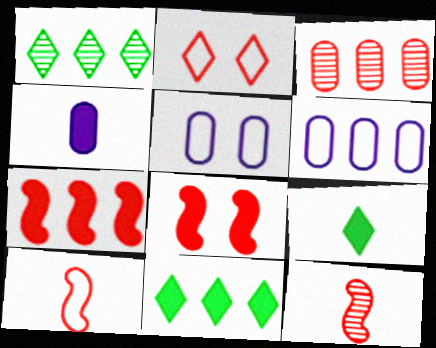[[1, 6, 7], 
[4, 8, 11], 
[5, 11, 12]]